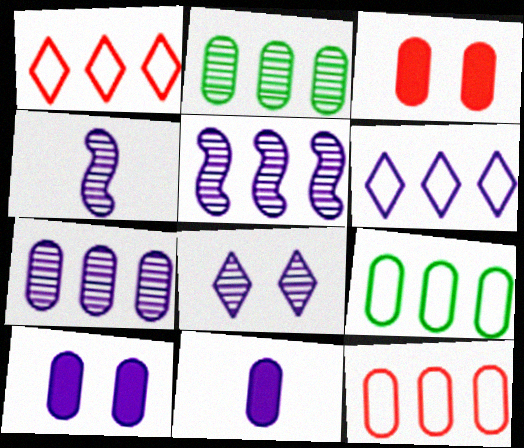[[4, 6, 10], 
[4, 7, 8]]